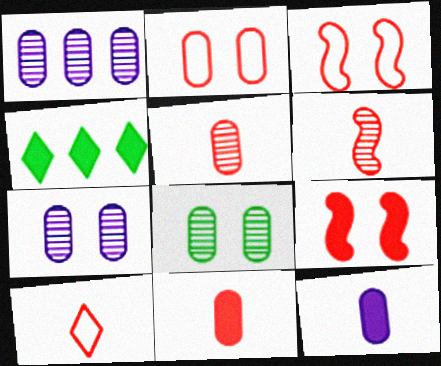[[1, 5, 8], 
[4, 9, 12], 
[6, 10, 11]]